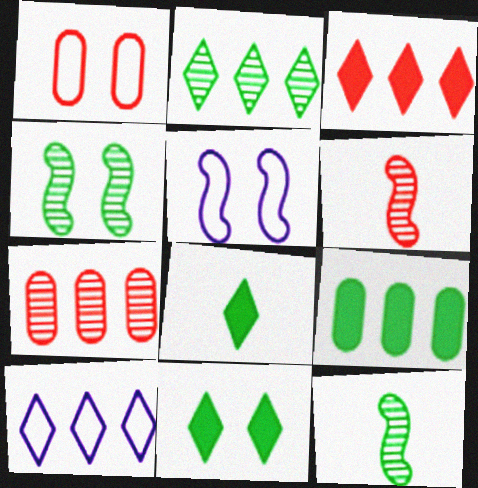[[1, 3, 6], 
[2, 3, 10], 
[5, 7, 8]]